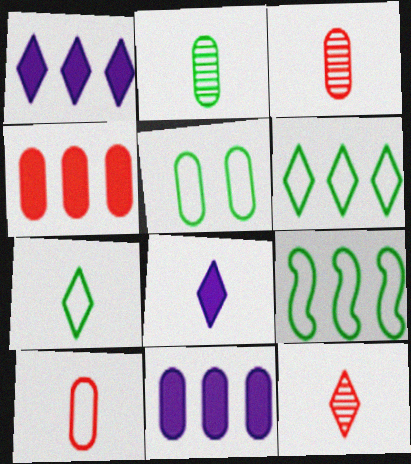[[3, 5, 11], 
[5, 7, 9], 
[7, 8, 12]]